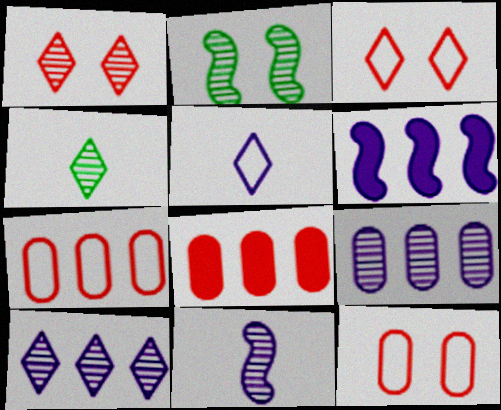[[1, 4, 10], 
[2, 5, 8], 
[4, 6, 12]]